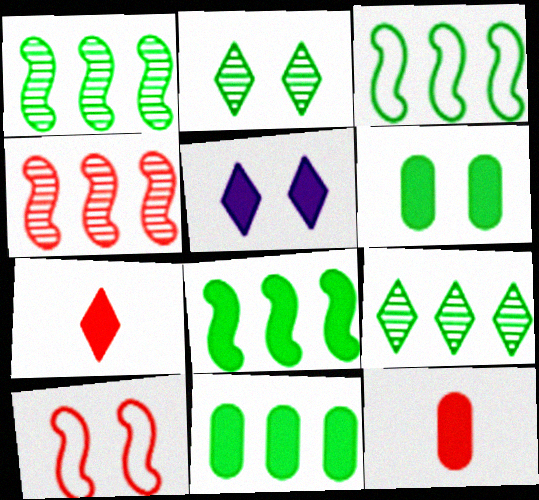[[1, 3, 8], 
[3, 9, 11], 
[5, 8, 12]]